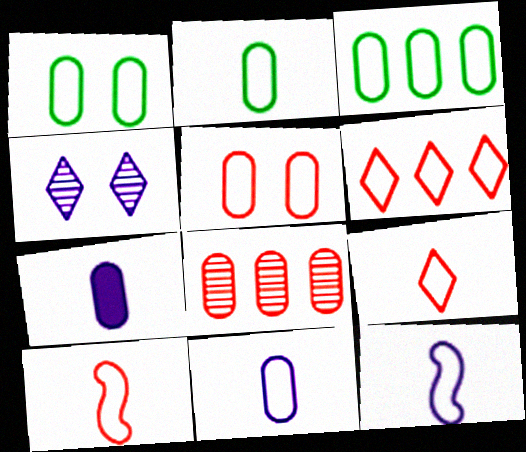[[1, 2, 3], 
[1, 6, 12], 
[1, 7, 8], 
[2, 9, 12], 
[3, 5, 11], 
[5, 6, 10]]